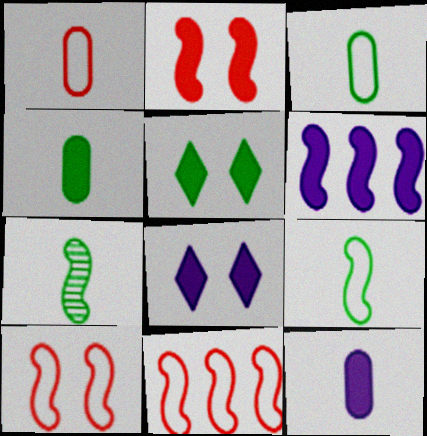[[6, 7, 10], 
[6, 8, 12]]